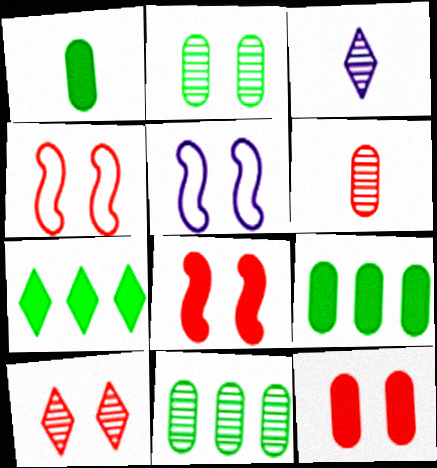[[3, 4, 9], 
[4, 10, 12], 
[5, 6, 7]]